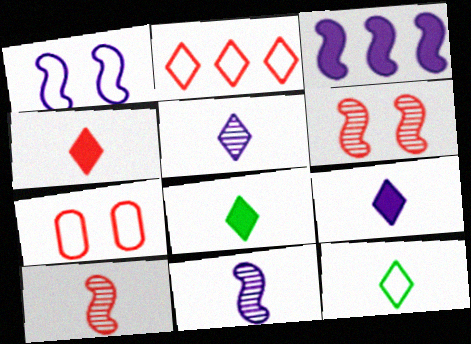[[1, 3, 11], 
[4, 5, 12], 
[4, 8, 9]]